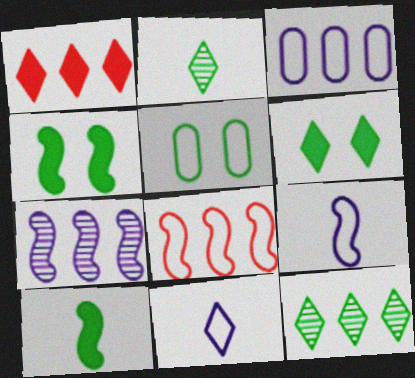[[5, 8, 11], 
[5, 10, 12]]